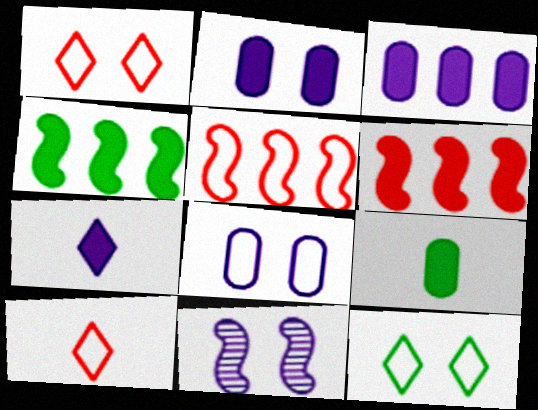[]